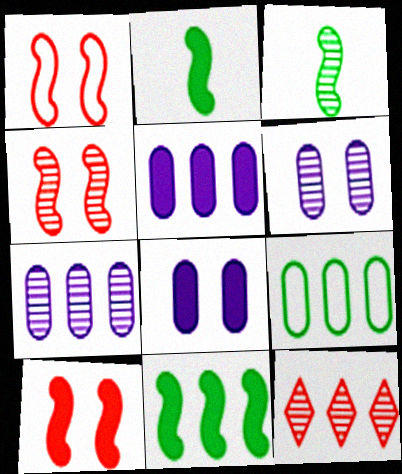[[1, 4, 10], 
[3, 6, 12]]